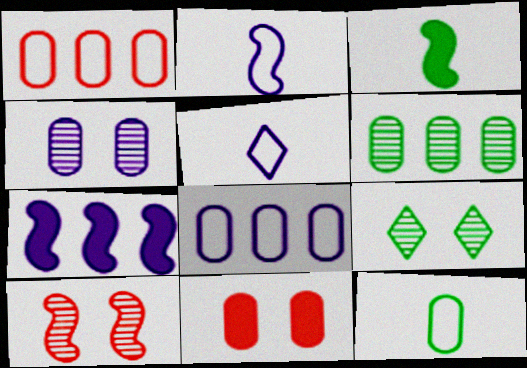[[4, 5, 7], 
[4, 9, 10]]